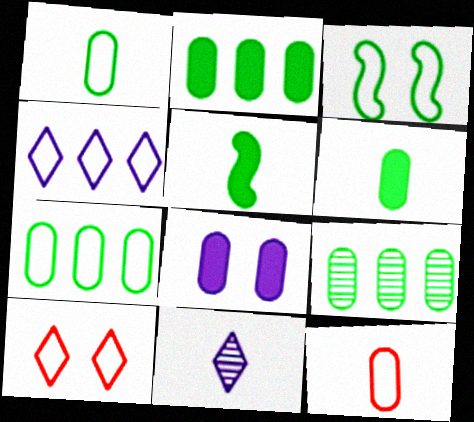[[2, 7, 9], 
[3, 4, 12], 
[5, 11, 12], 
[8, 9, 12]]